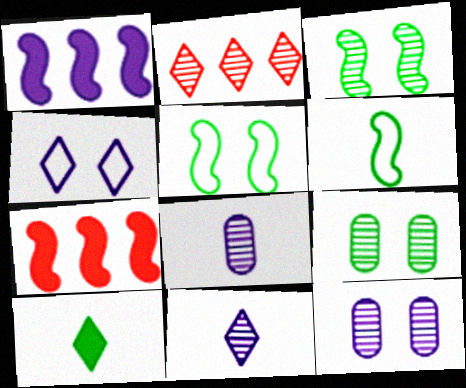[[1, 4, 8], 
[2, 3, 8], 
[2, 4, 10]]